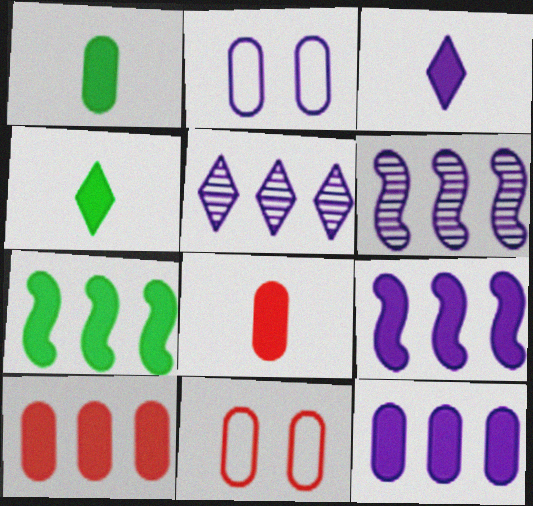[[2, 3, 6], 
[4, 6, 11]]